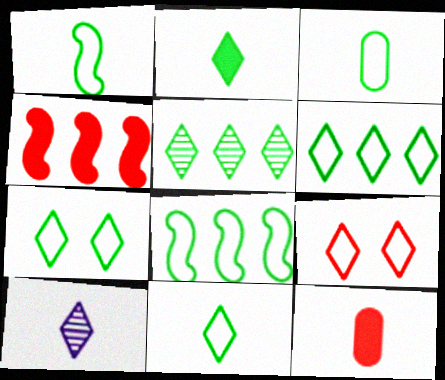[[1, 3, 11], 
[1, 10, 12], 
[2, 5, 7], 
[3, 7, 8], 
[6, 7, 11]]